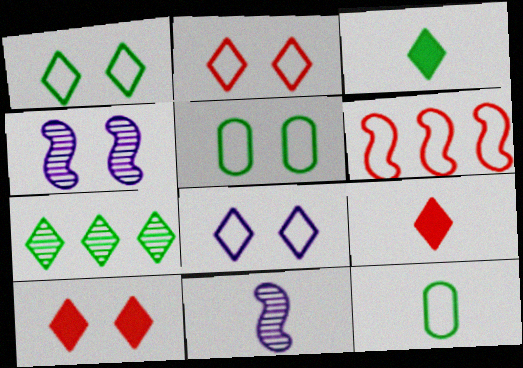[[1, 2, 8], 
[1, 3, 7], 
[4, 5, 10], 
[6, 8, 12], 
[7, 8, 9], 
[9, 11, 12]]